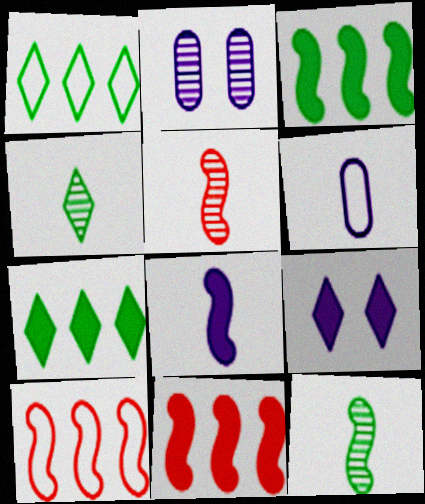[]